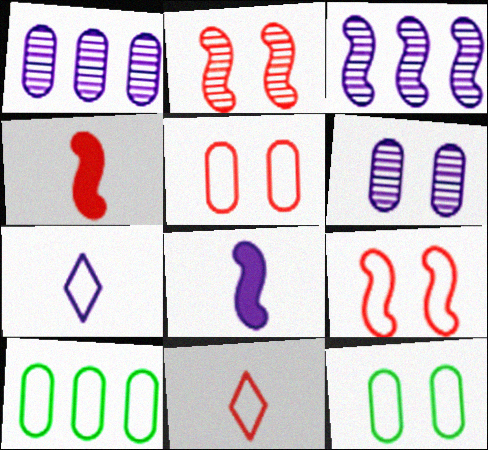[[7, 9, 10]]